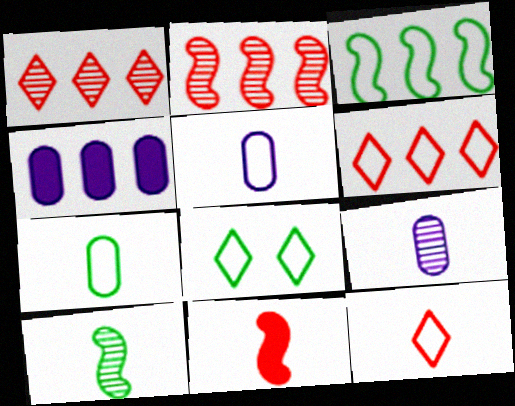[[1, 3, 4], 
[3, 7, 8]]